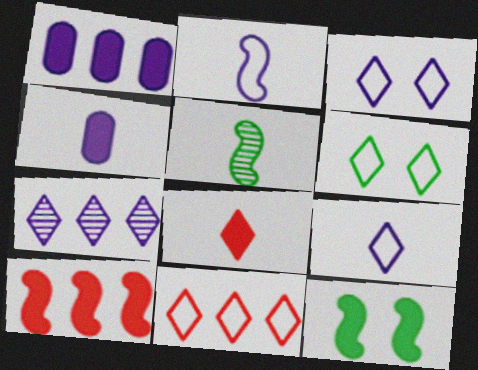[[1, 8, 12], 
[6, 7, 8], 
[6, 9, 11]]